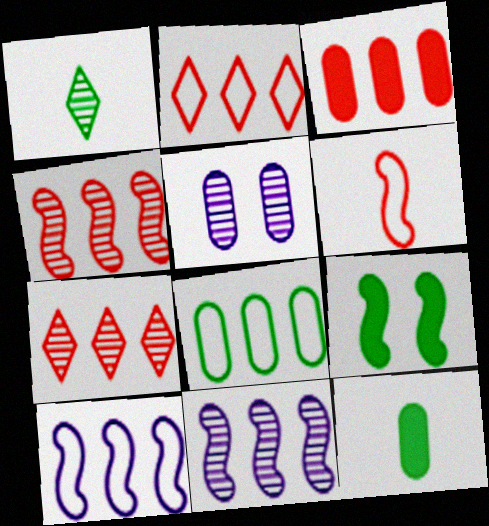[[1, 4, 5], 
[1, 8, 9], 
[2, 3, 4], 
[2, 8, 10], 
[6, 9, 11]]